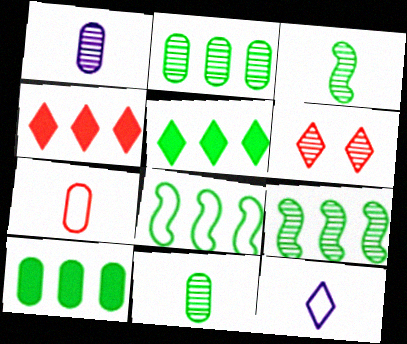[[1, 6, 9], 
[2, 5, 8], 
[5, 6, 12]]